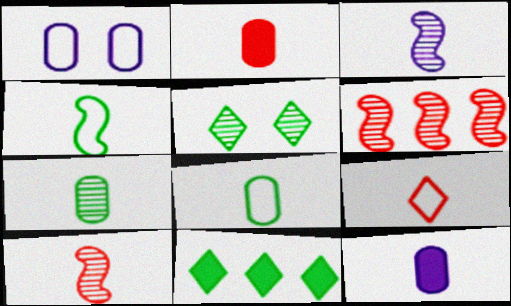[[1, 10, 11], 
[2, 9, 10]]